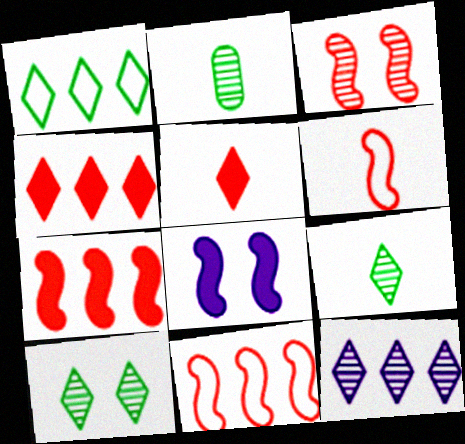[[1, 4, 12], 
[2, 3, 12], 
[3, 6, 7]]